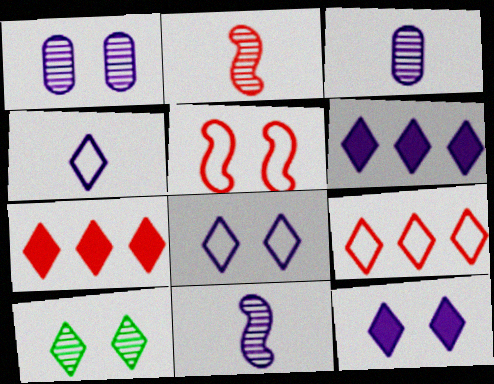[[4, 7, 10]]